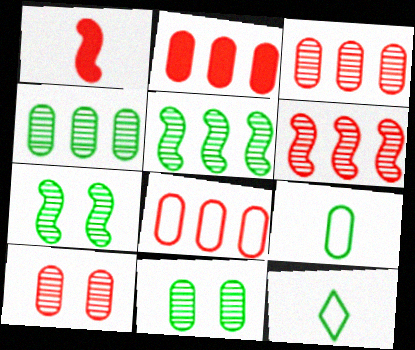[[2, 3, 8]]